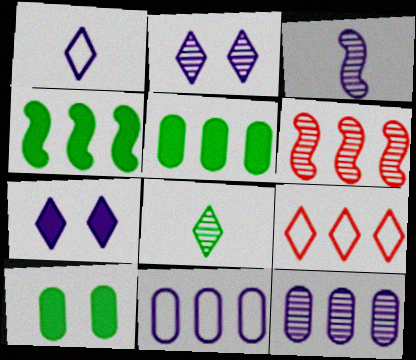[[1, 6, 10], 
[2, 3, 12], 
[3, 7, 11], 
[3, 9, 10], 
[4, 9, 12], 
[7, 8, 9]]